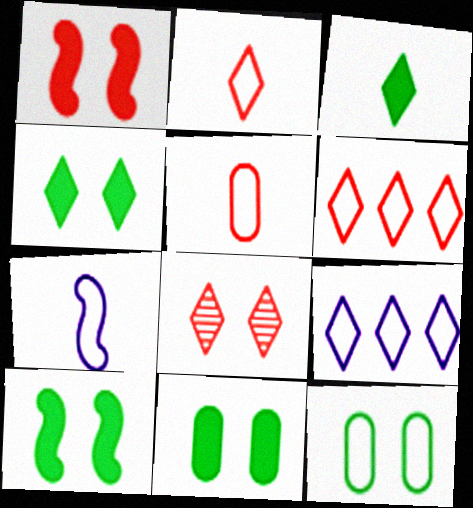[[3, 8, 9], 
[4, 10, 11], 
[6, 7, 12]]